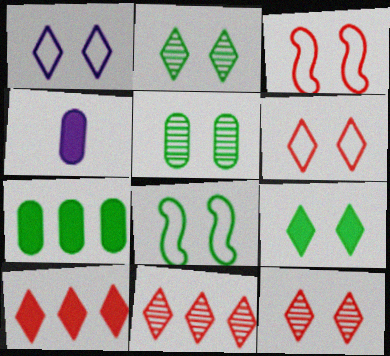[[1, 9, 12], 
[4, 8, 11], 
[5, 8, 9]]